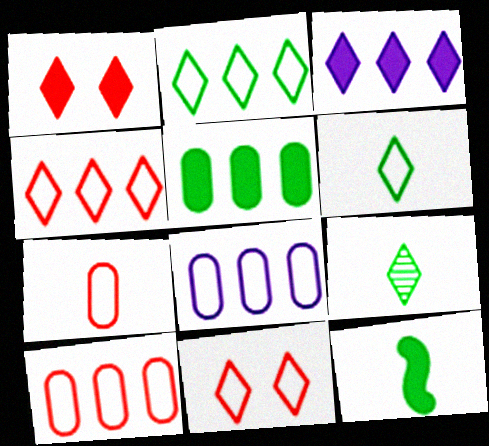[[3, 9, 11]]